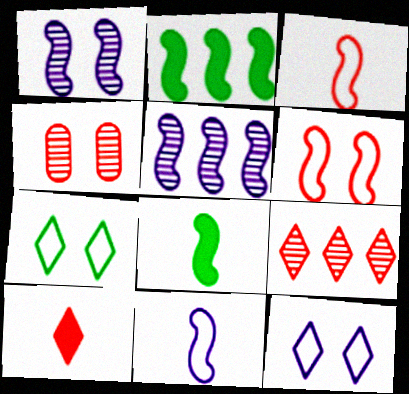[[1, 2, 3], 
[5, 6, 8]]